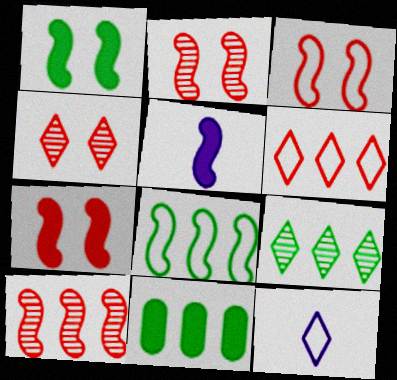[[2, 3, 7], 
[2, 5, 8], 
[2, 11, 12], 
[8, 9, 11]]